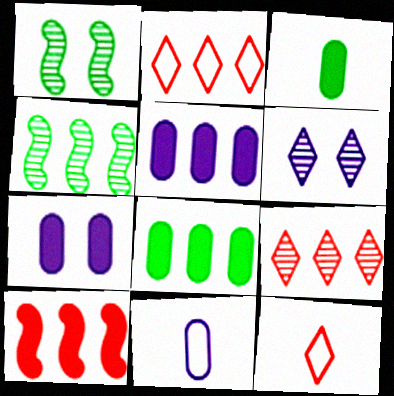[[1, 5, 12], 
[2, 4, 5], 
[4, 7, 12]]